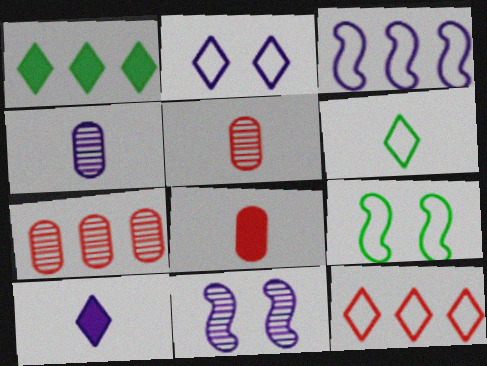[[1, 3, 7], 
[2, 6, 12], 
[7, 9, 10]]